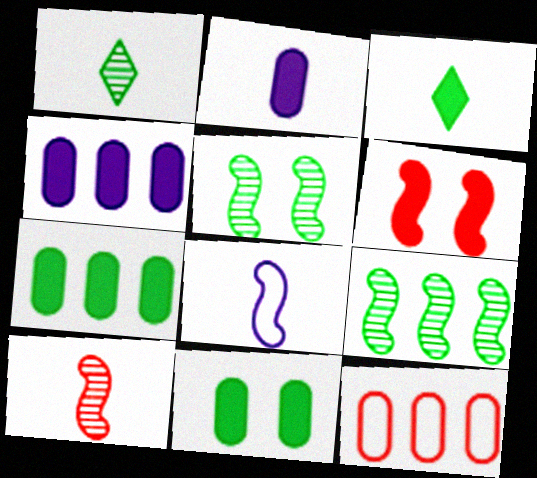[[3, 4, 6], 
[6, 8, 9]]